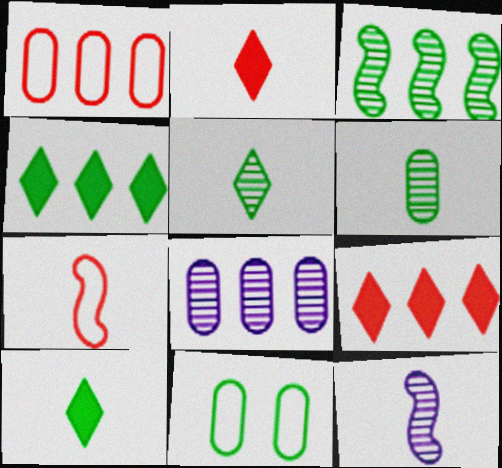[[3, 10, 11], 
[9, 11, 12]]